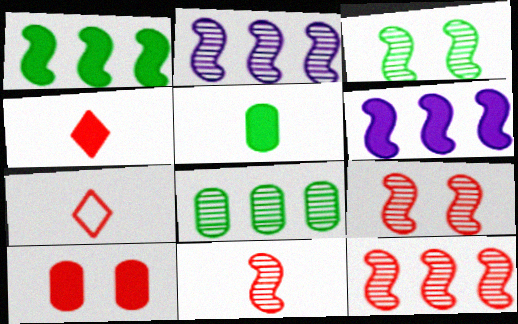[[2, 3, 11], 
[7, 10, 12], 
[9, 11, 12]]